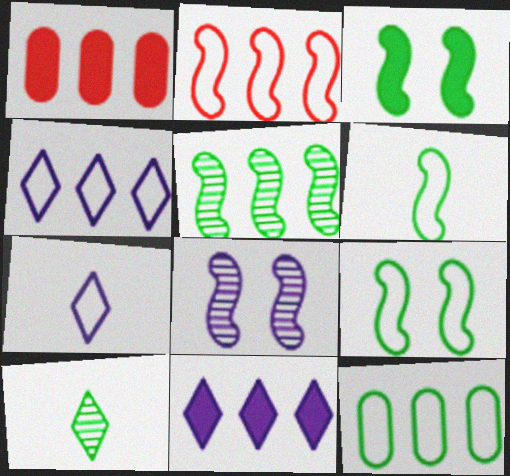[[1, 4, 5], 
[2, 4, 12], 
[3, 5, 6], 
[3, 10, 12]]